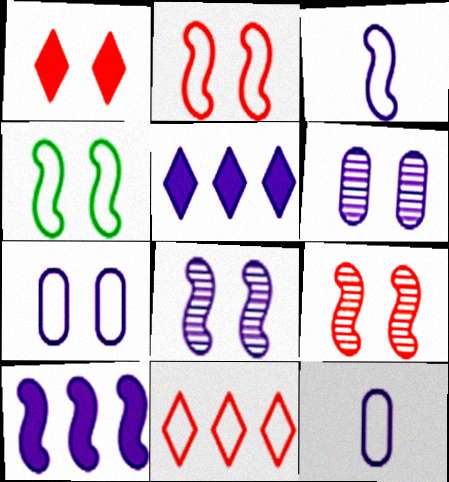[[1, 4, 6], 
[3, 5, 6], 
[3, 8, 10], 
[4, 11, 12], 
[5, 8, 12]]